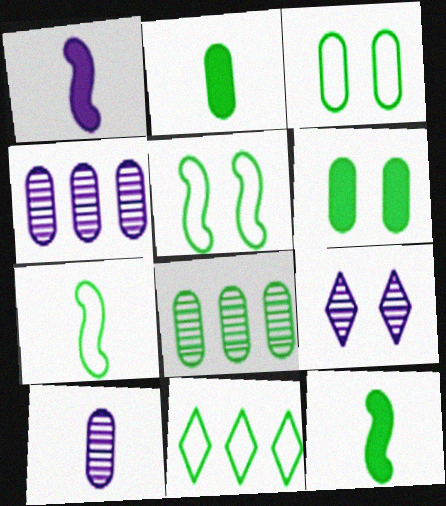[[2, 3, 8], 
[3, 7, 11]]